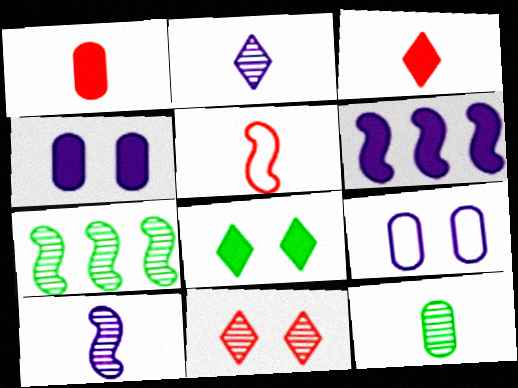[[1, 6, 8], 
[2, 6, 9], 
[3, 7, 9]]